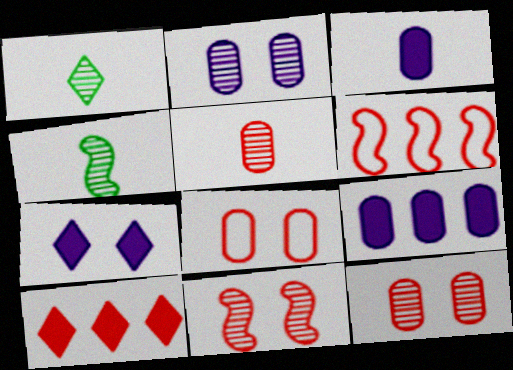[]